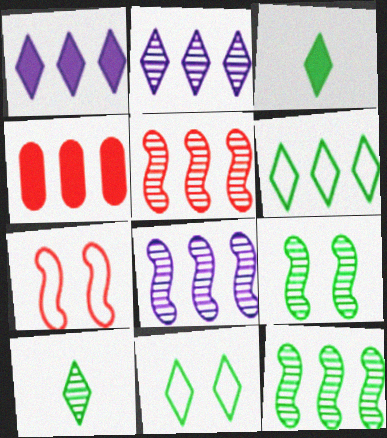[[4, 6, 8], 
[5, 8, 12]]